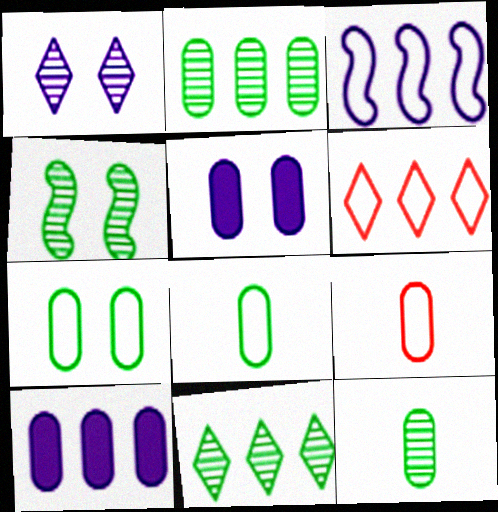[[2, 5, 9], 
[4, 11, 12]]